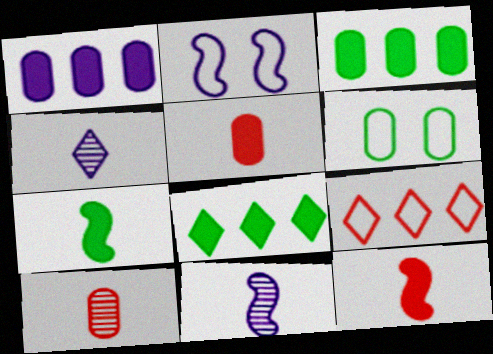[[1, 2, 4], 
[1, 6, 10], 
[2, 8, 10]]